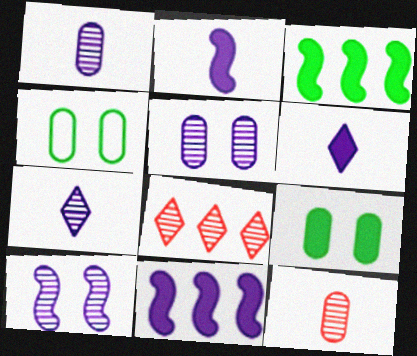[[2, 4, 8]]